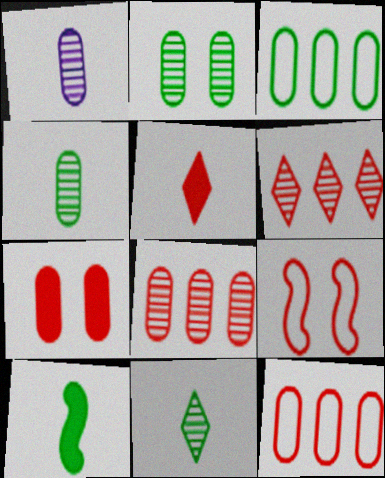[[1, 2, 8], 
[1, 3, 7], 
[5, 8, 9]]